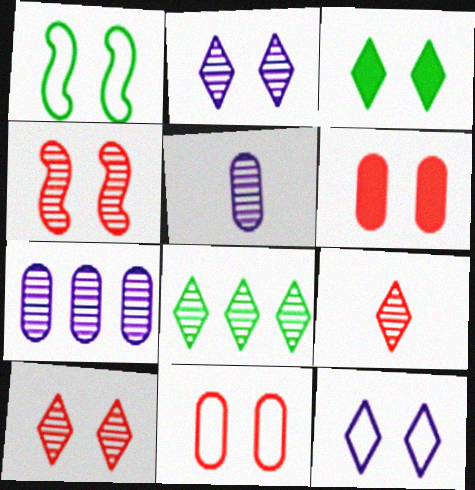[[1, 2, 6], 
[1, 11, 12], 
[2, 8, 9], 
[3, 10, 12], 
[4, 5, 8]]